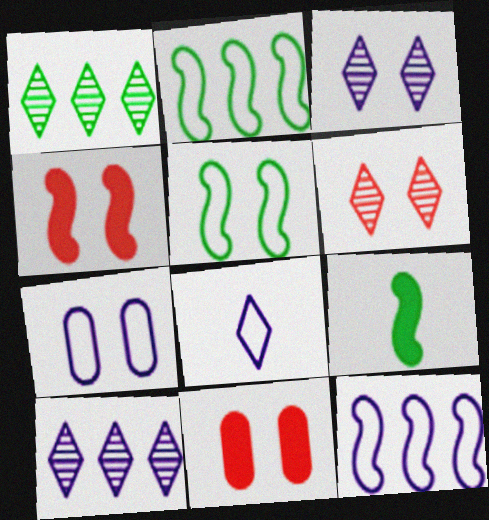[[3, 5, 11], 
[7, 8, 12]]